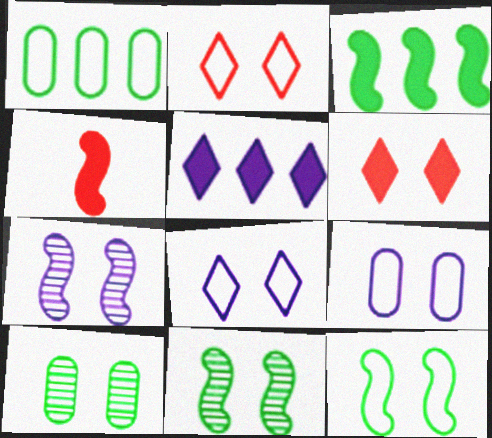[[2, 9, 12], 
[6, 9, 11]]